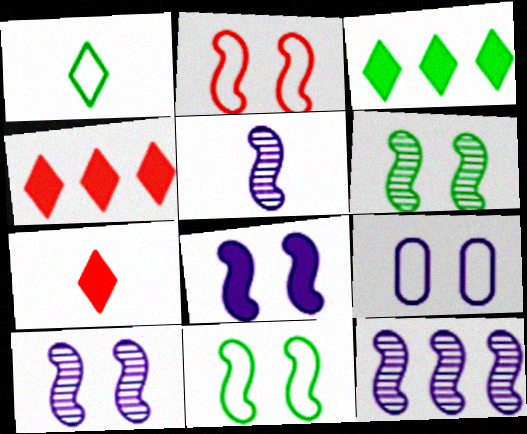[[2, 6, 8], 
[5, 10, 12]]